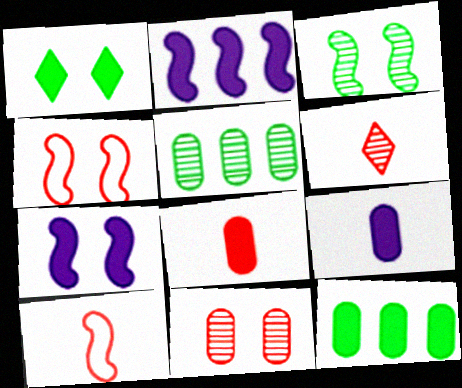[[1, 2, 8], 
[2, 3, 10], 
[3, 4, 7], 
[6, 8, 10]]